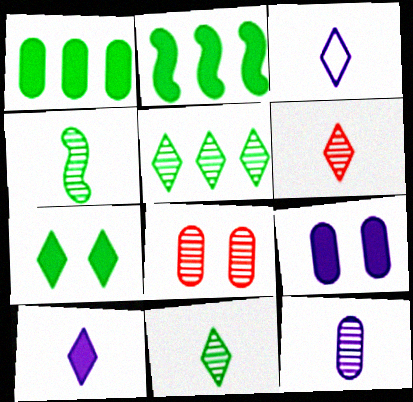[[2, 3, 8], 
[4, 6, 12]]